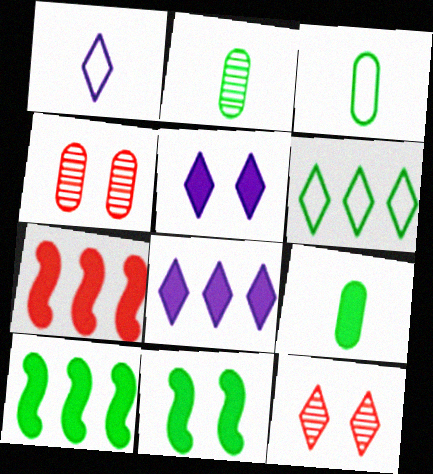[[1, 4, 10], 
[2, 3, 9], 
[2, 6, 11], 
[5, 7, 9]]